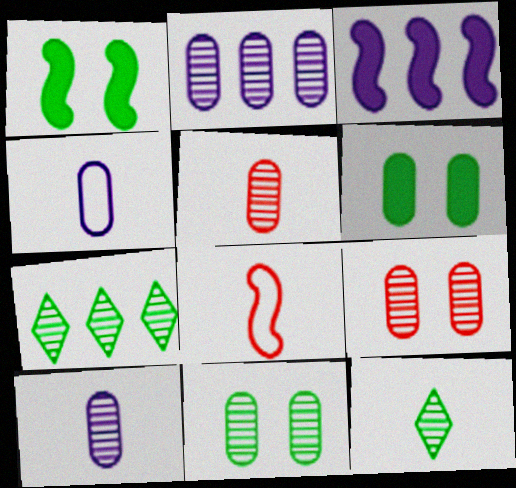[[2, 5, 11]]